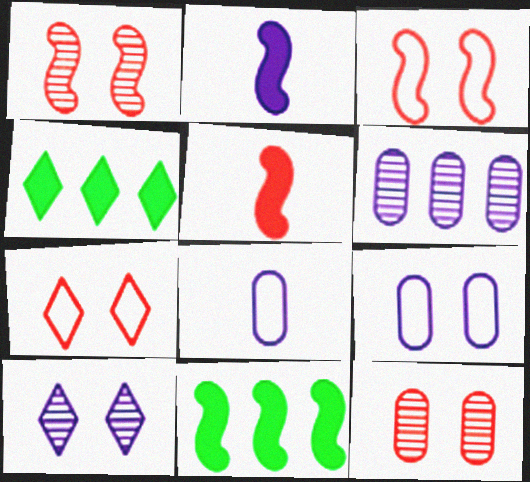[[1, 4, 8]]